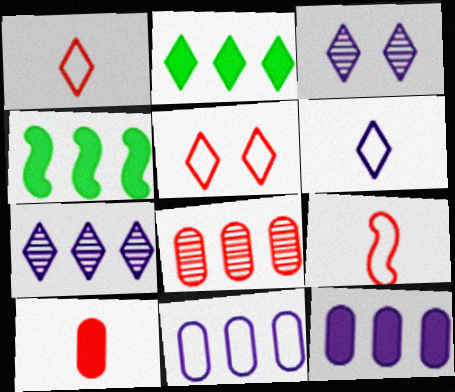[[1, 2, 3]]